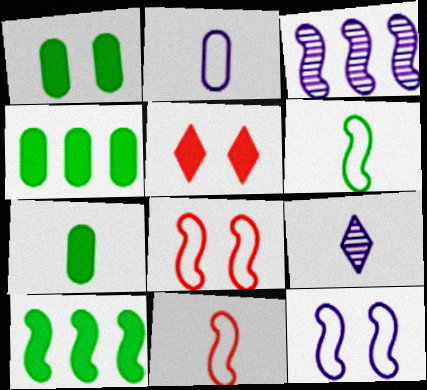[[1, 4, 7], 
[4, 8, 9], 
[7, 9, 11]]